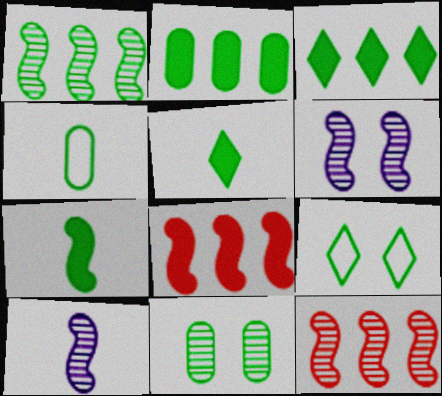[[2, 4, 11]]